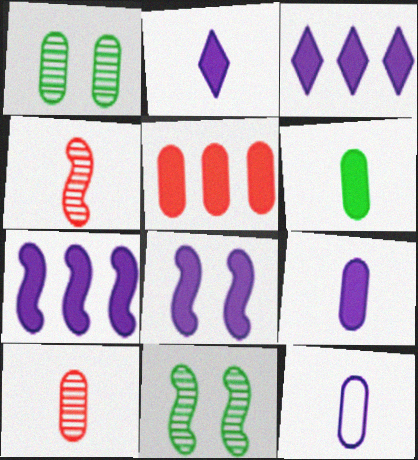[[1, 5, 12], 
[3, 8, 9], 
[6, 10, 12]]